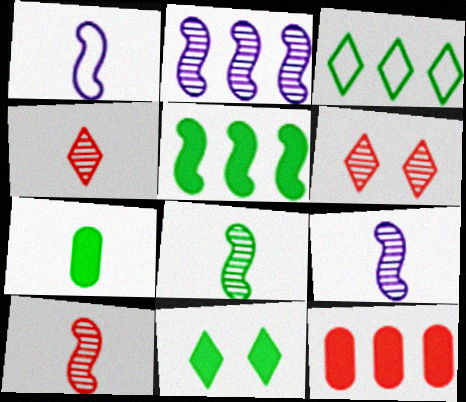[[1, 4, 7], 
[2, 3, 12], 
[5, 7, 11], 
[8, 9, 10]]